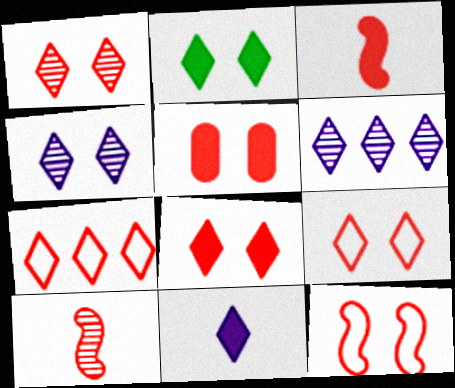[[1, 5, 12], 
[1, 8, 9], 
[2, 4, 9], 
[5, 7, 10]]